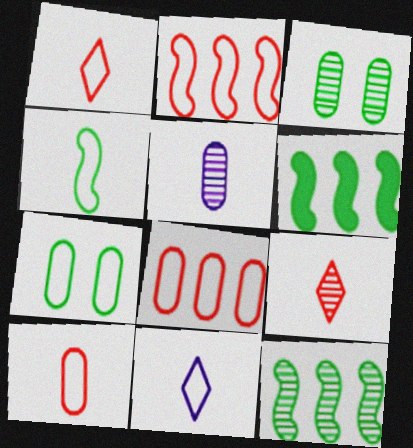[[2, 7, 11], 
[4, 10, 11]]